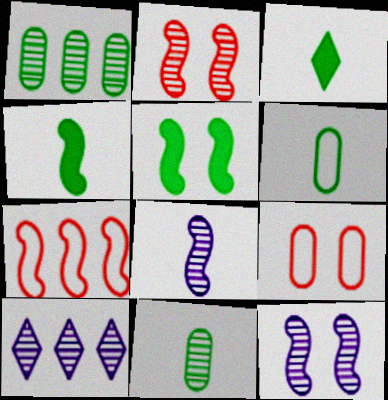[[2, 10, 11], 
[4, 7, 12], 
[4, 9, 10], 
[5, 7, 8]]